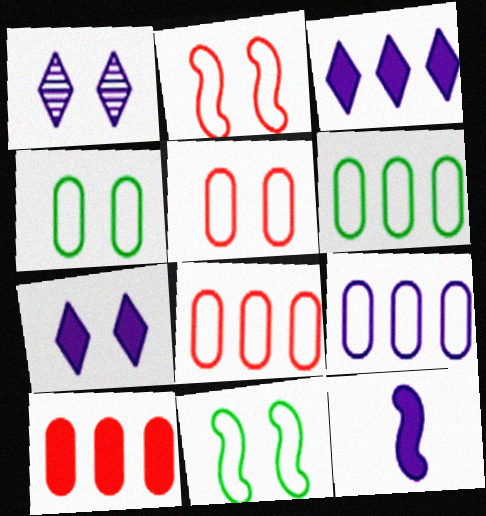[[1, 9, 12], 
[6, 8, 9]]